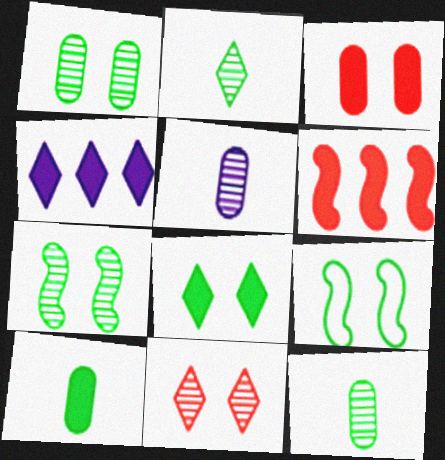[[1, 8, 9]]